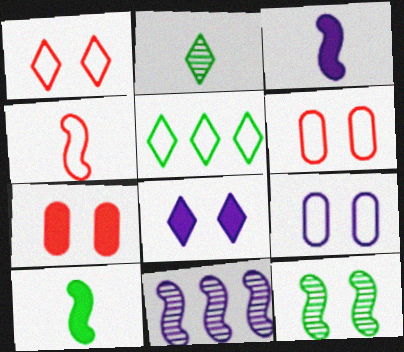[[4, 5, 9], 
[6, 8, 12]]